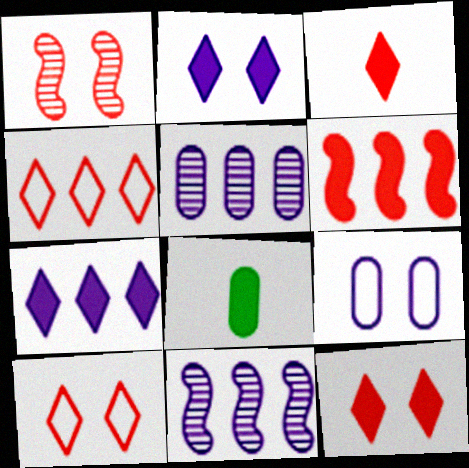[[2, 6, 8], 
[8, 10, 11]]